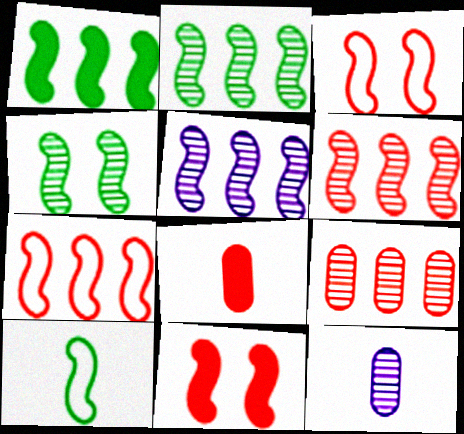[[1, 4, 10], 
[1, 5, 7], 
[2, 5, 6], 
[5, 10, 11]]